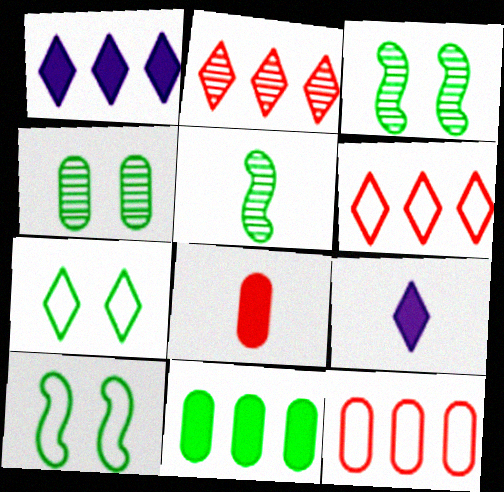[[2, 7, 9], 
[3, 9, 12], 
[5, 7, 11]]